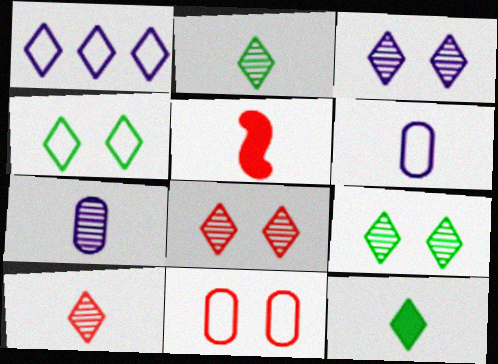[[1, 8, 12], 
[2, 5, 6], 
[3, 8, 9]]